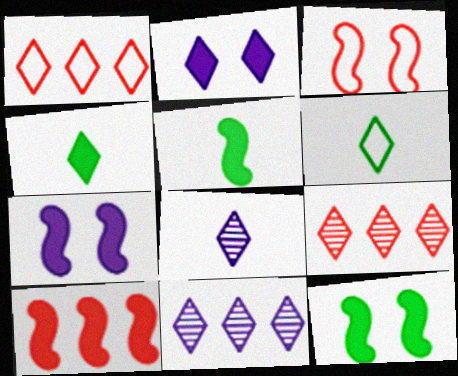[[2, 6, 9], 
[5, 7, 10]]